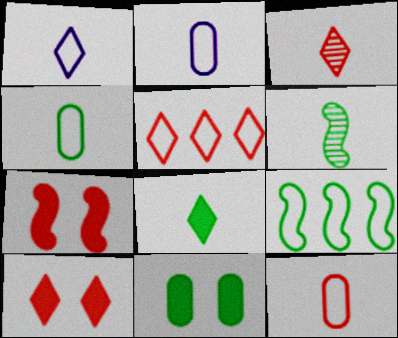[[1, 3, 8], 
[2, 4, 12], 
[3, 5, 10], 
[4, 6, 8]]